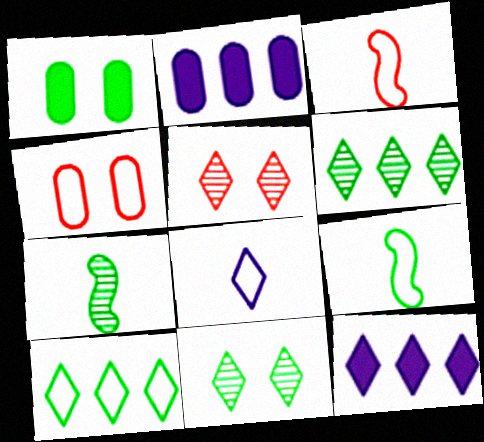[[1, 6, 9], 
[1, 7, 10], 
[2, 3, 11], 
[2, 5, 9], 
[4, 7, 12]]